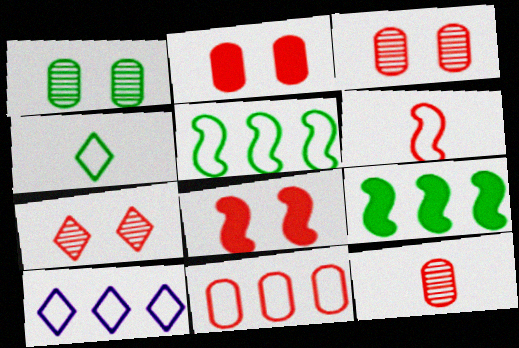[[1, 4, 9], 
[2, 11, 12], 
[5, 10, 11]]